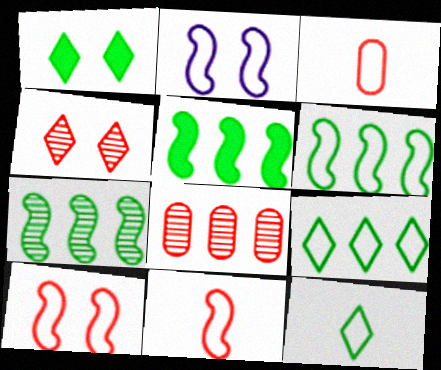[[2, 3, 9], 
[2, 6, 11], 
[5, 6, 7]]